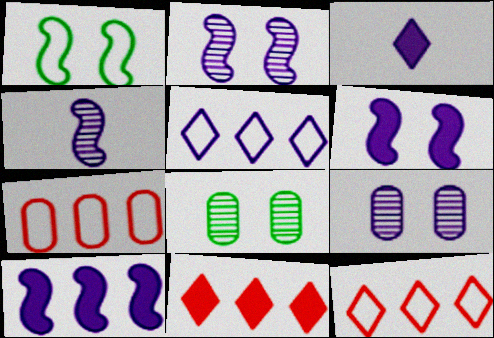[]